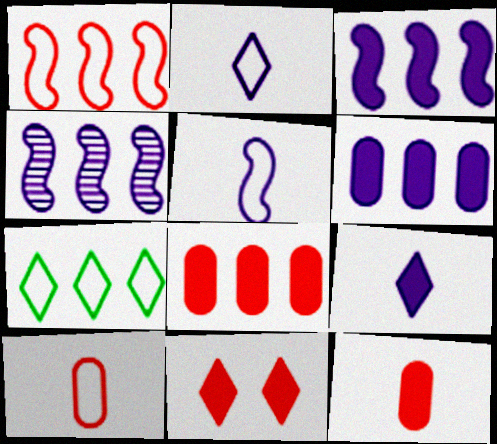[[4, 7, 8]]